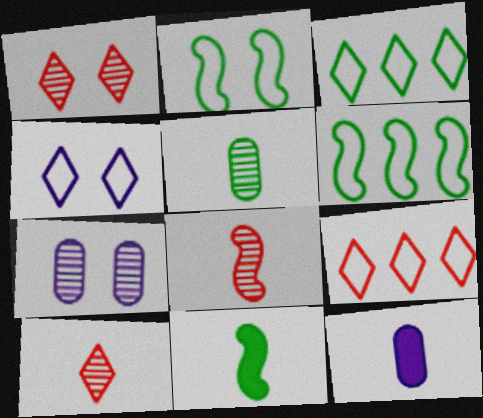[[1, 6, 12], 
[7, 9, 11]]